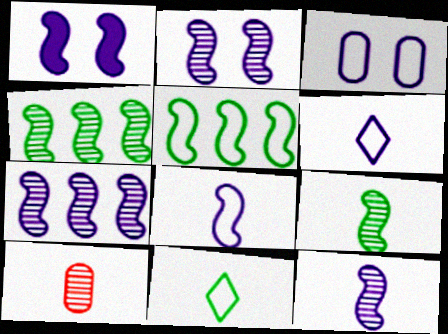[[1, 7, 8], 
[2, 7, 12]]